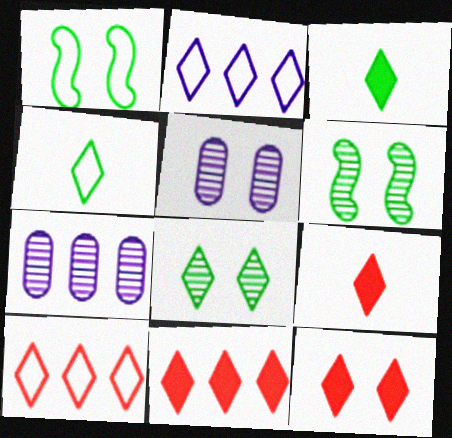[[1, 5, 12], 
[1, 7, 9], 
[2, 8, 9], 
[9, 11, 12]]